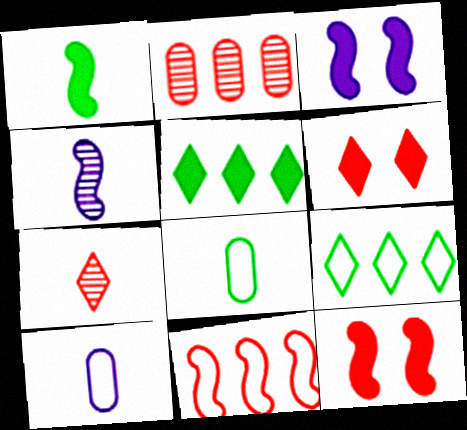[[1, 7, 10]]